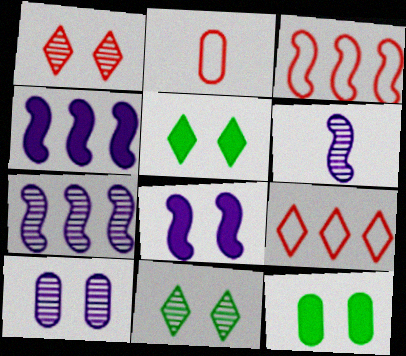[[2, 4, 11], 
[2, 5, 7], 
[6, 9, 12]]